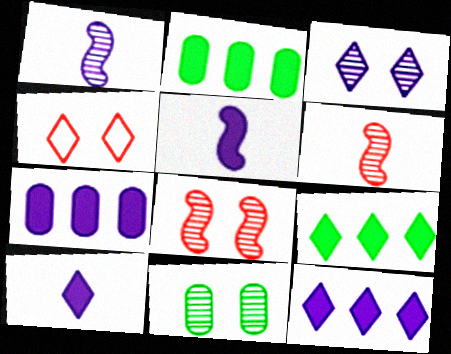[[1, 2, 4], 
[3, 8, 11]]